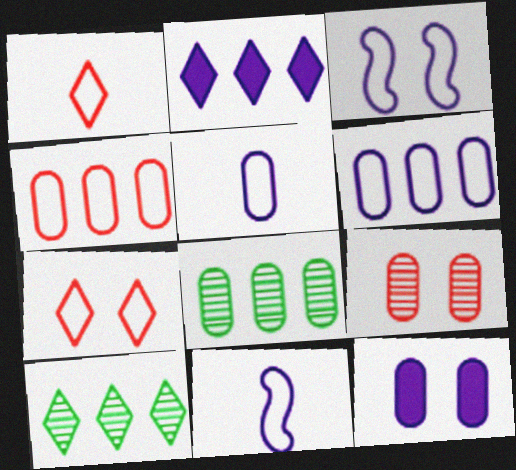[]